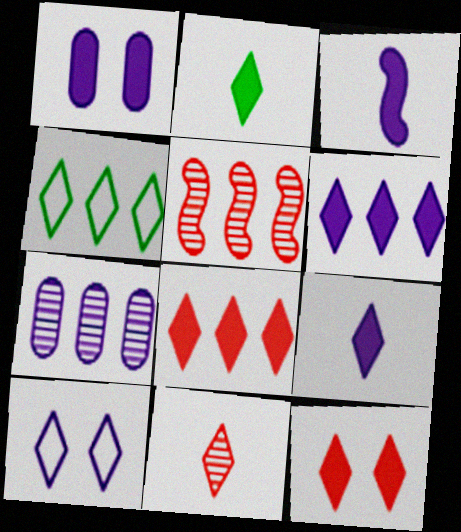[[1, 3, 6], 
[2, 6, 12], 
[3, 7, 10]]